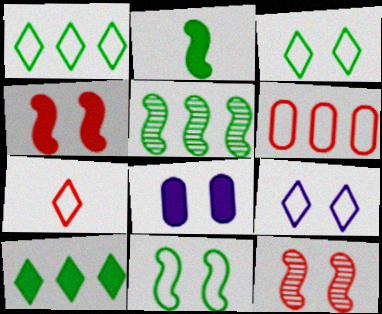[[1, 7, 9], 
[2, 5, 11], 
[3, 8, 12], 
[5, 7, 8]]